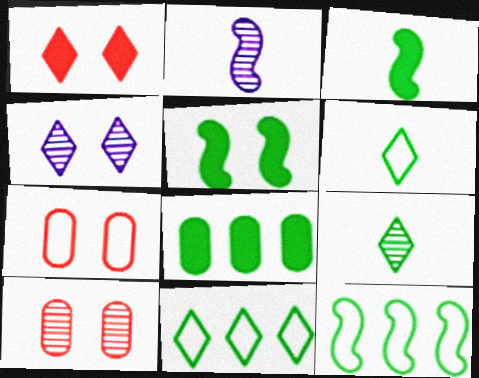[[4, 5, 7]]